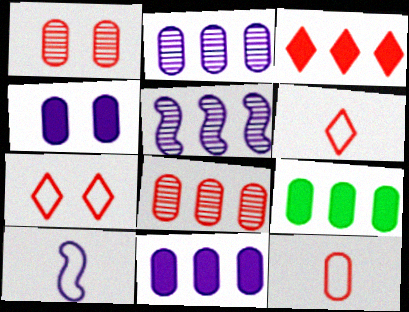[]